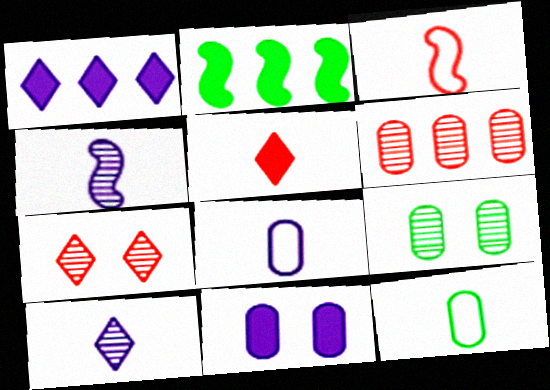[[1, 3, 9], 
[2, 5, 11], 
[2, 7, 8], 
[4, 5, 12], 
[6, 11, 12]]